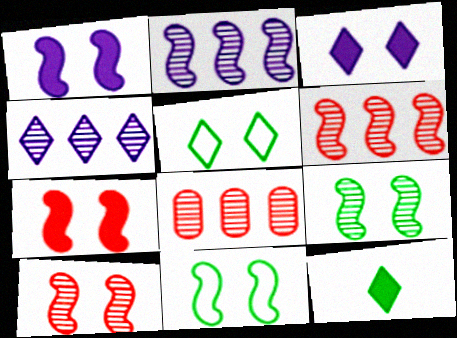[[1, 10, 11]]